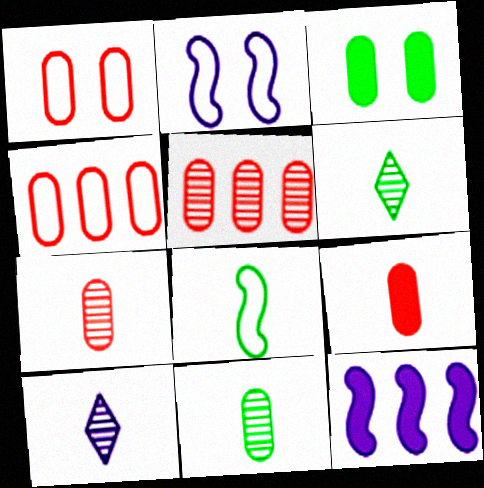[[1, 5, 9], 
[1, 6, 12], 
[8, 9, 10]]